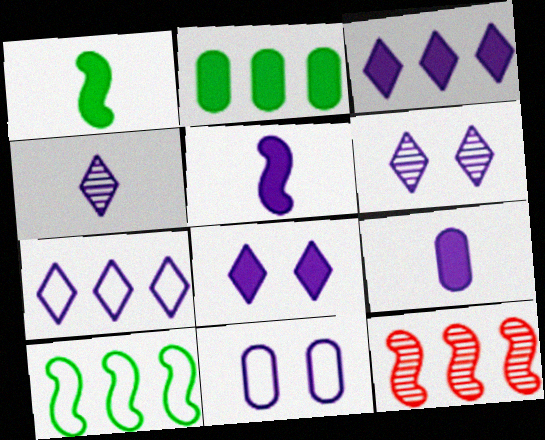[[2, 7, 12], 
[4, 7, 8]]